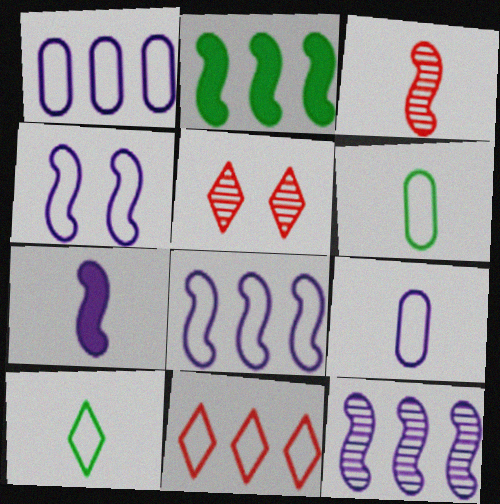[[2, 3, 4], 
[2, 5, 9], 
[4, 6, 11], 
[4, 7, 12]]